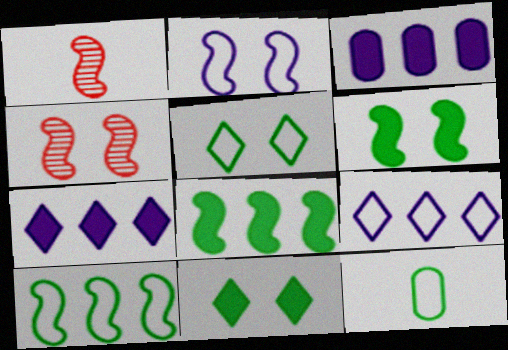[[1, 2, 8], 
[1, 3, 5], 
[2, 4, 6], 
[4, 7, 12], 
[5, 10, 12]]